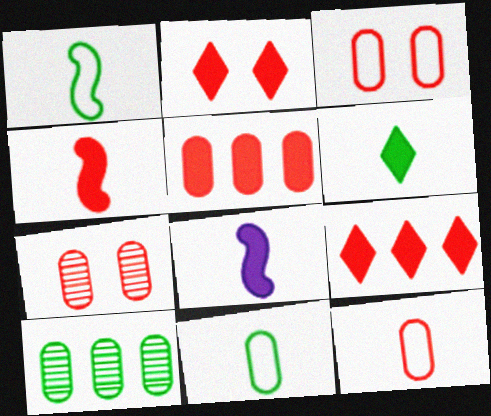[[2, 4, 5], 
[5, 7, 12]]